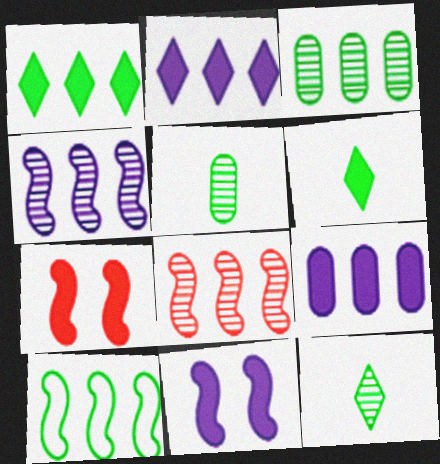[[1, 3, 10], 
[6, 7, 9]]